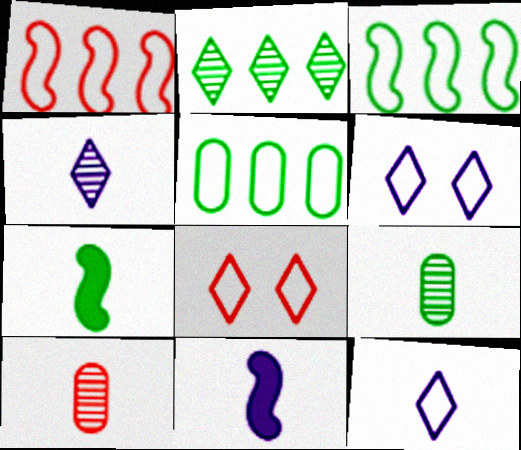[[7, 10, 12]]